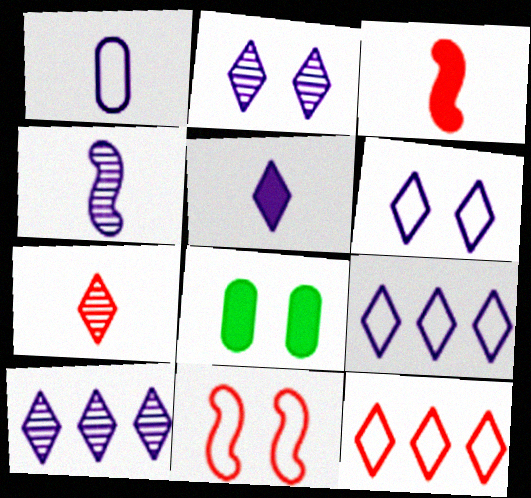[[1, 4, 5], 
[2, 5, 9], 
[2, 8, 11], 
[4, 8, 12], 
[5, 6, 10]]